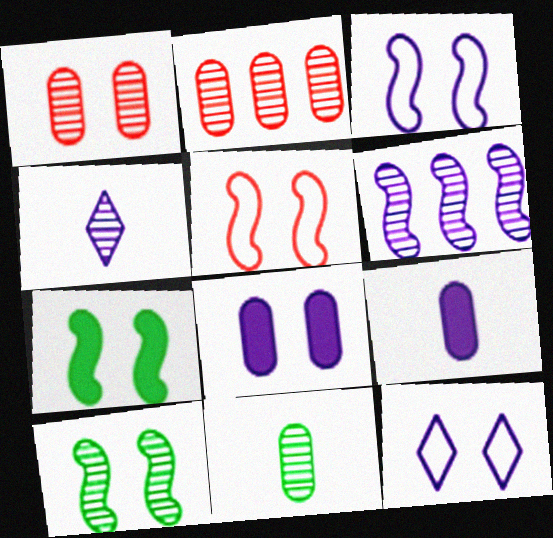[[1, 7, 12], 
[2, 4, 10], 
[6, 9, 12]]